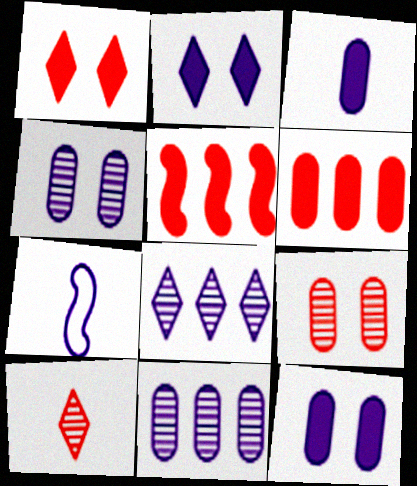[[2, 7, 11], 
[7, 8, 12]]